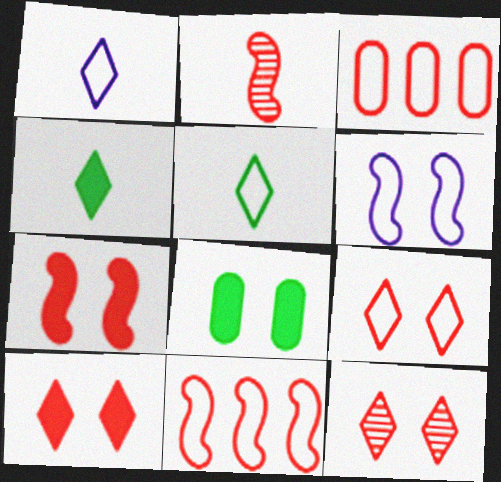[[2, 3, 10], 
[2, 7, 11], 
[3, 5, 6], 
[6, 8, 12], 
[9, 10, 12]]